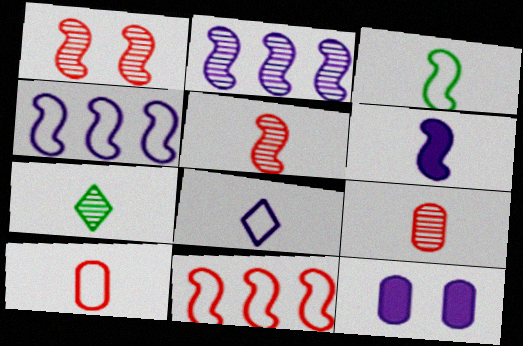[[2, 8, 12], 
[3, 5, 6], 
[3, 8, 10], 
[6, 7, 10], 
[7, 11, 12]]